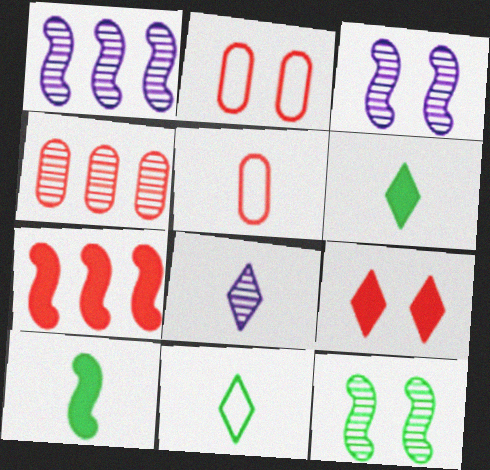[[1, 2, 6], 
[4, 8, 12], 
[5, 8, 10]]